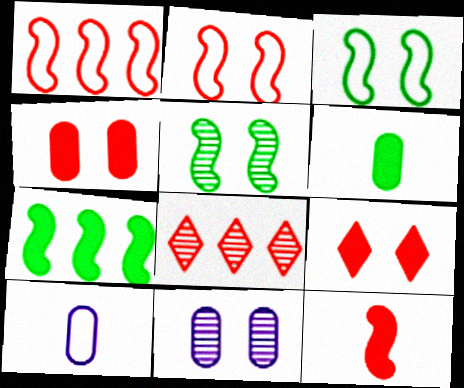[[3, 9, 11]]